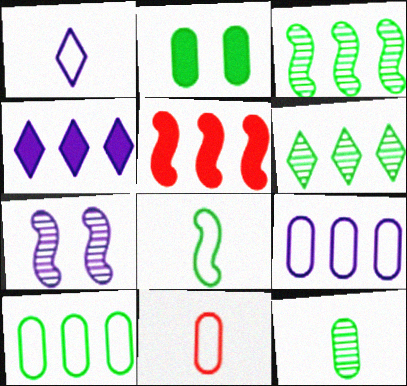[[1, 8, 11], 
[2, 6, 8], 
[2, 10, 12], 
[5, 6, 9], 
[5, 7, 8]]